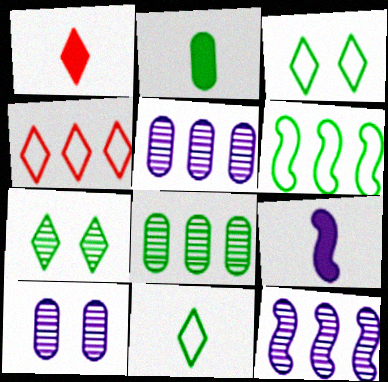[[1, 2, 9], 
[1, 6, 10], 
[2, 6, 7]]